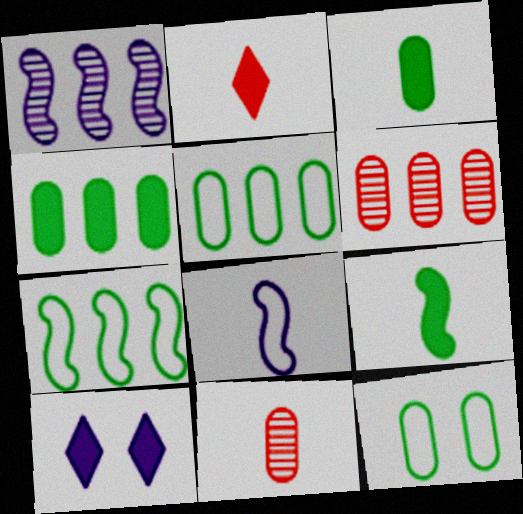[[1, 2, 12], 
[7, 10, 11]]